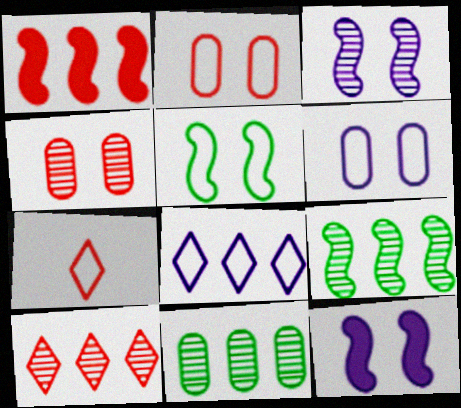[[1, 4, 7], 
[1, 8, 11], 
[7, 11, 12]]